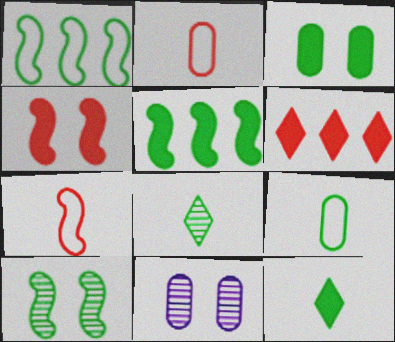[[1, 3, 8], 
[3, 5, 12]]